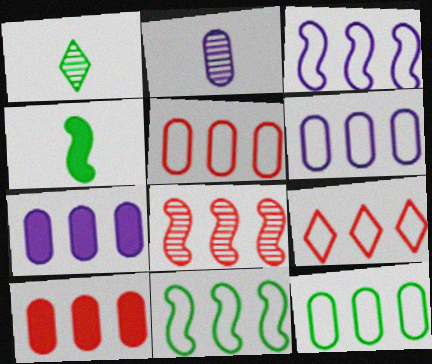[[3, 9, 12], 
[5, 6, 12], 
[6, 9, 11], 
[8, 9, 10]]